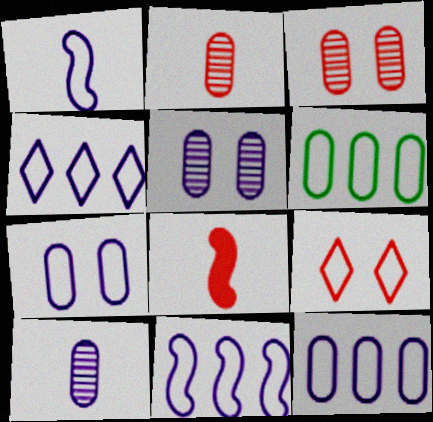[[1, 4, 7], 
[1, 6, 9], 
[4, 11, 12]]